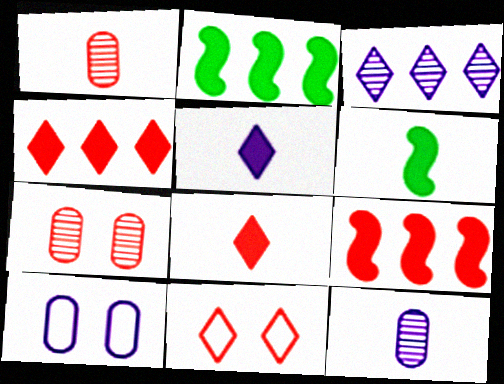[[1, 9, 11], 
[2, 11, 12]]